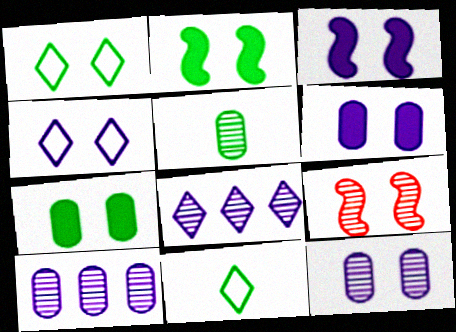[[1, 6, 9], 
[3, 4, 12], 
[4, 7, 9], 
[5, 8, 9]]